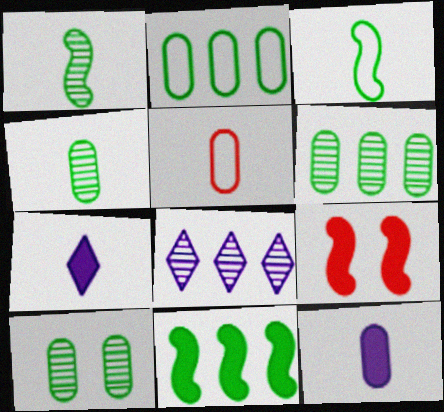[[1, 5, 7], 
[4, 5, 12], 
[4, 6, 10]]